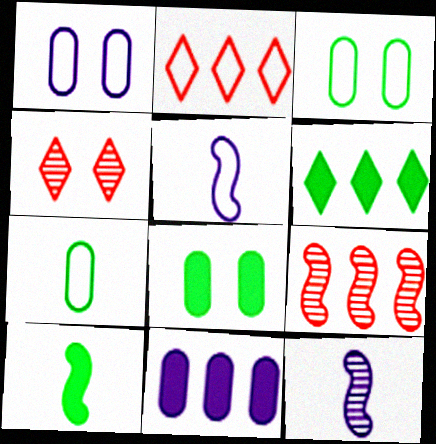[[2, 3, 5], 
[2, 8, 12], 
[6, 8, 10]]